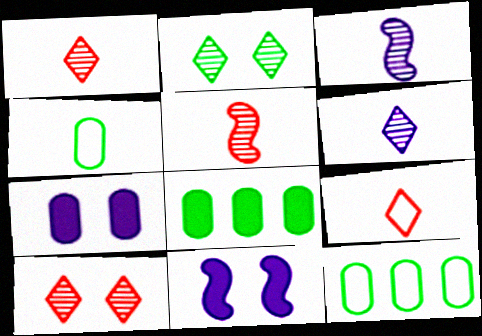[[1, 11, 12]]